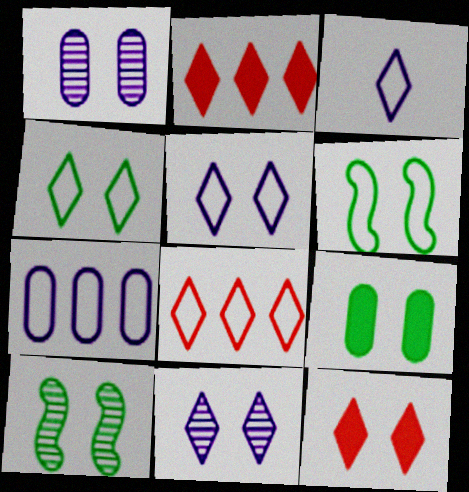[[1, 6, 12], 
[3, 4, 8], 
[4, 9, 10], 
[4, 11, 12]]